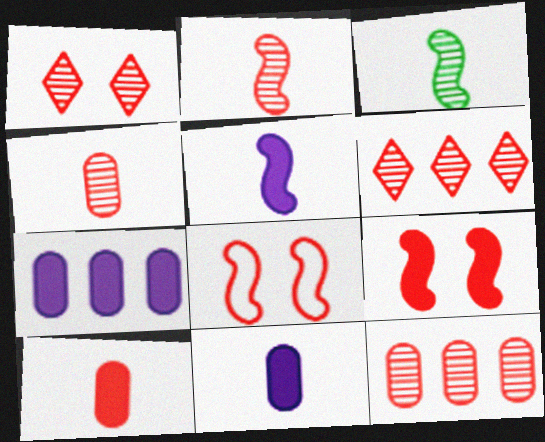[[1, 2, 12], 
[6, 8, 10]]